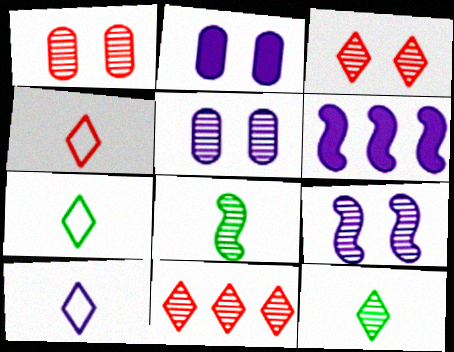[[1, 6, 7], 
[4, 7, 10], 
[5, 6, 10], 
[5, 8, 11]]